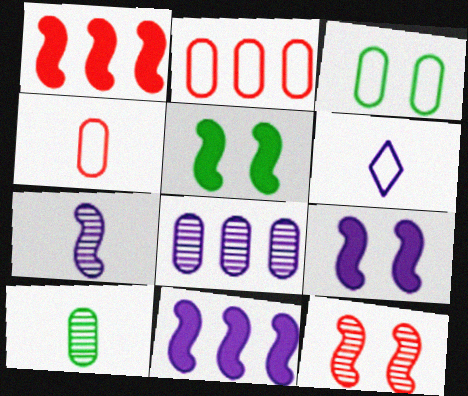[[6, 8, 9]]